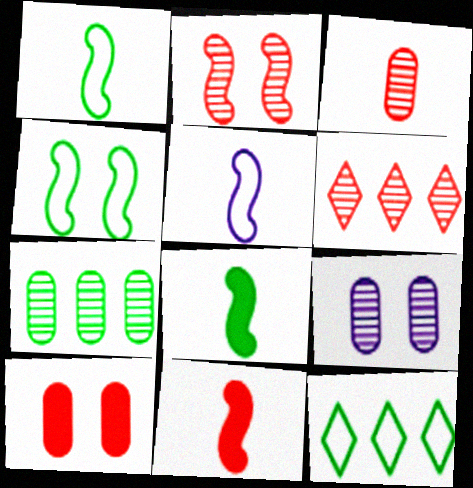[[2, 3, 6], 
[3, 7, 9], 
[9, 11, 12]]